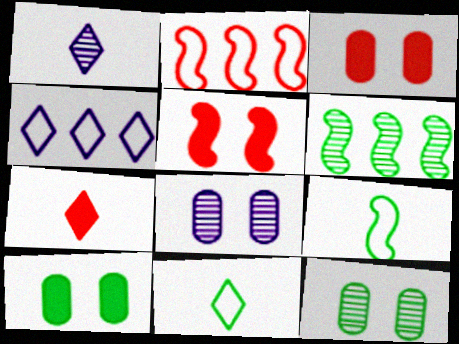[[1, 2, 10], 
[1, 7, 11], 
[6, 10, 11]]